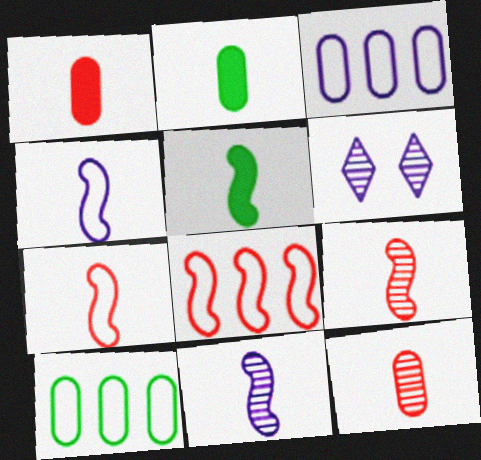[[2, 6, 8], 
[4, 5, 9], 
[5, 7, 11]]